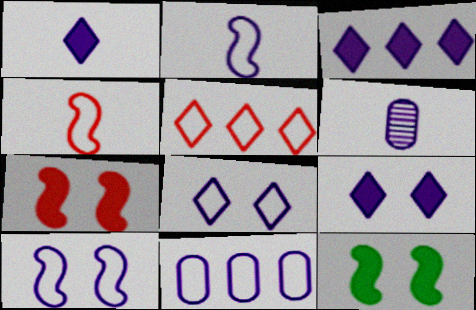[[1, 2, 6], 
[1, 3, 9], 
[2, 8, 11], 
[3, 6, 10], 
[5, 6, 12]]